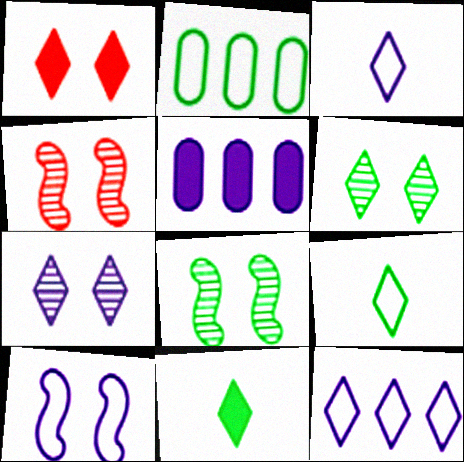[[2, 8, 11], 
[4, 5, 9]]